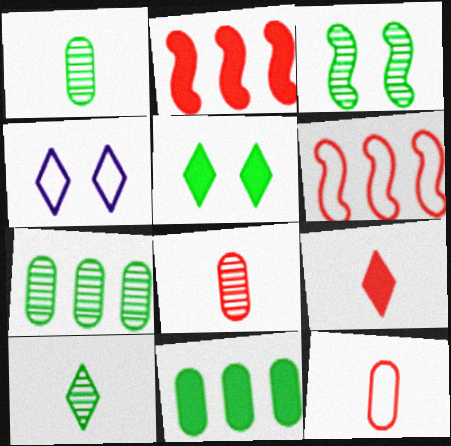[[1, 2, 4], 
[3, 7, 10]]